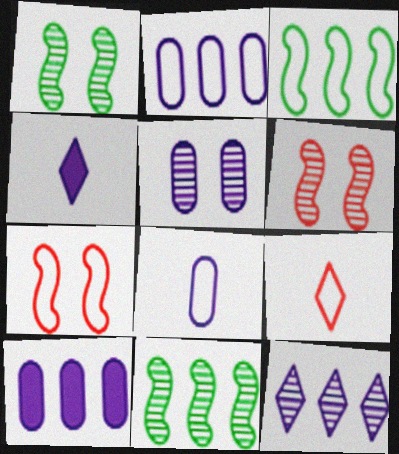[[1, 9, 10], 
[5, 8, 10]]